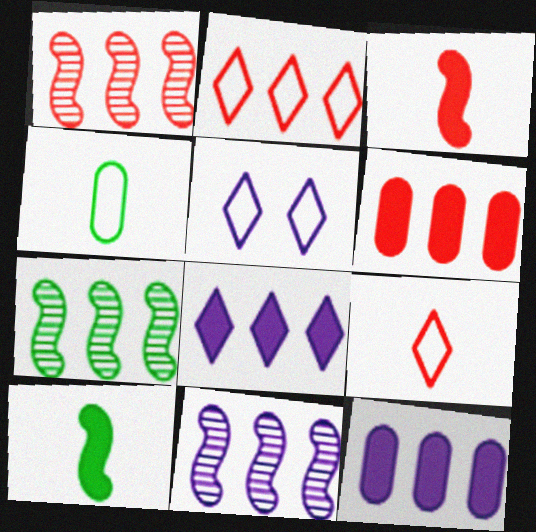[[1, 2, 6], 
[1, 7, 11], 
[2, 7, 12]]